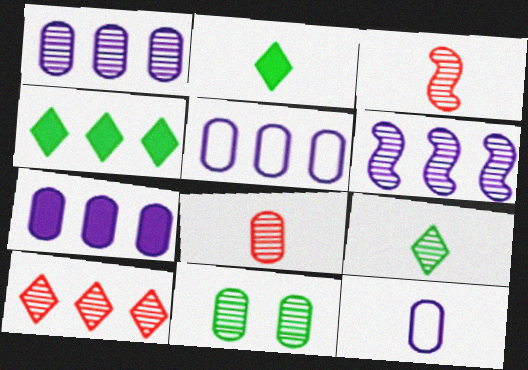[[1, 5, 7], 
[1, 8, 11], 
[2, 3, 12]]